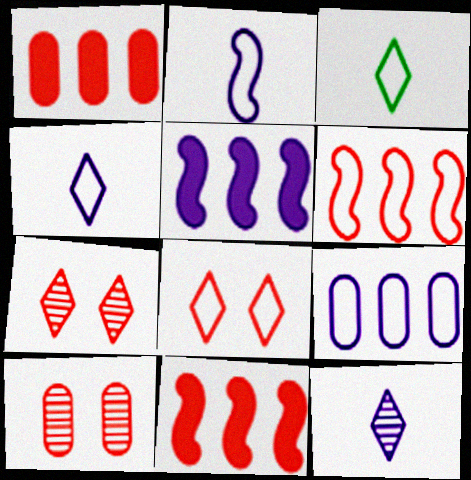[[3, 5, 10]]